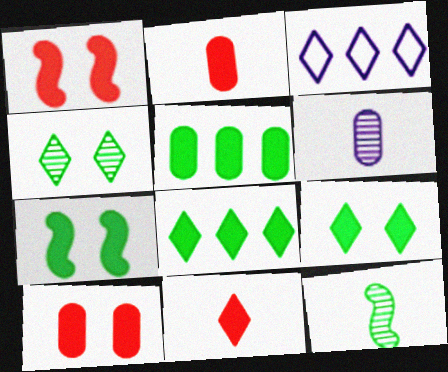[[3, 4, 11], 
[3, 10, 12]]